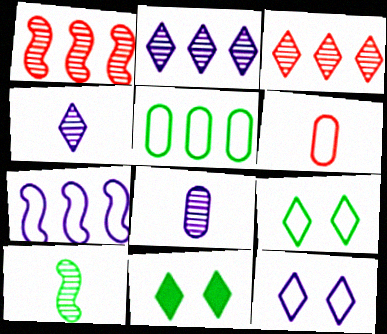[[5, 10, 11], 
[6, 7, 9]]